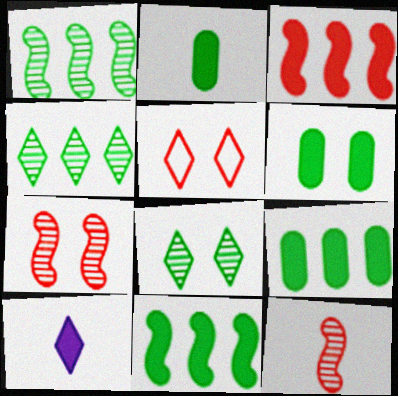[[2, 6, 9], 
[3, 6, 10], 
[4, 5, 10]]